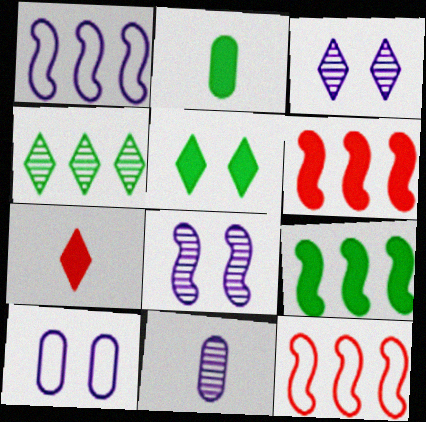[[2, 3, 12], 
[2, 5, 9], 
[5, 11, 12]]